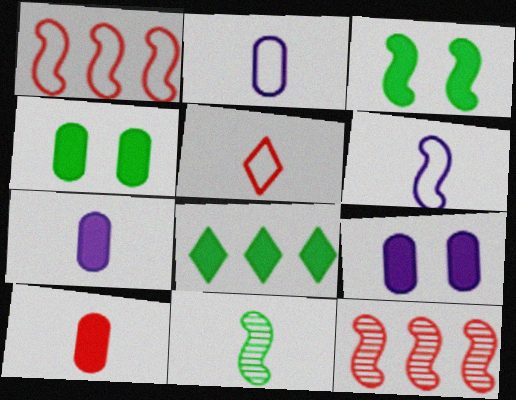[[3, 6, 12], 
[5, 7, 11]]